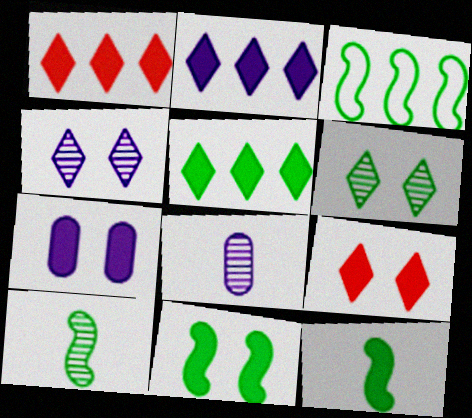[[1, 2, 5], 
[1, 7, 12], 
[3, 8, 9], 
[3, 10, 11], 
[7, 9, 11]]